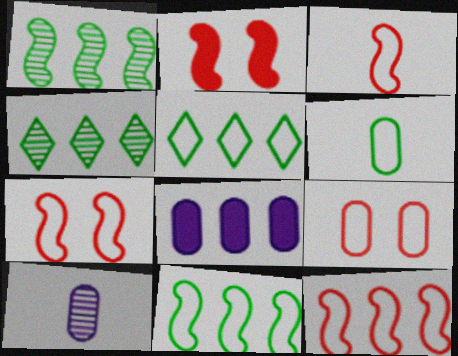[[2, 5, 10], 
[3, 7, 12], 
[4, 8, 12]]